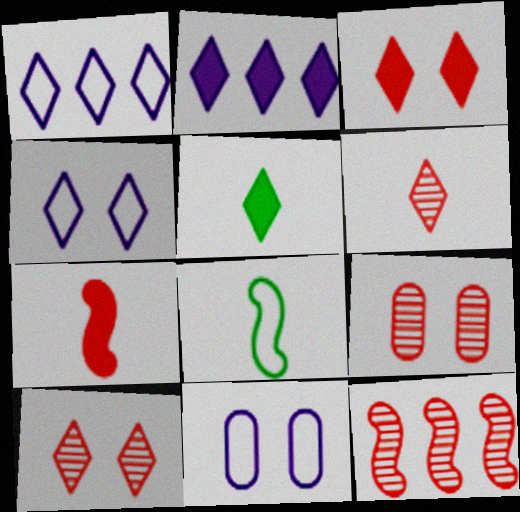[[1, 5, 10], 
[2, 3, 5], 
[2, 8, 9], 
[5, 11, 12], 
[6, 9, 12]]